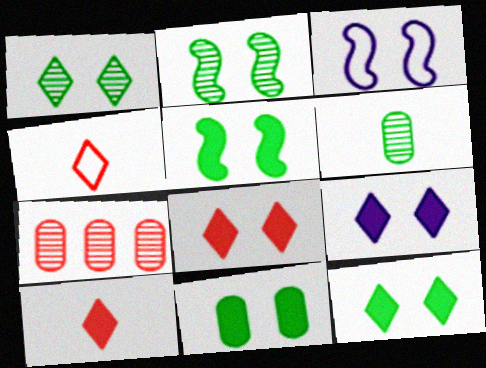[[5, 11, 12], 
[8, 9, 12]]